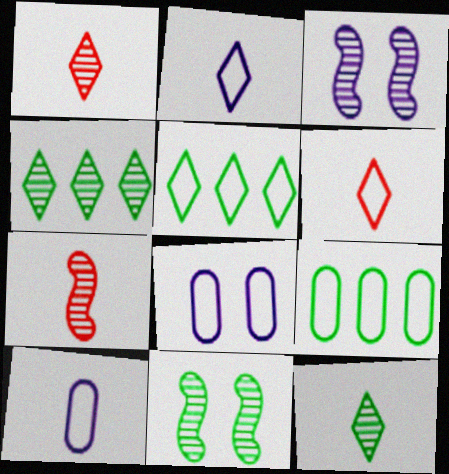[]